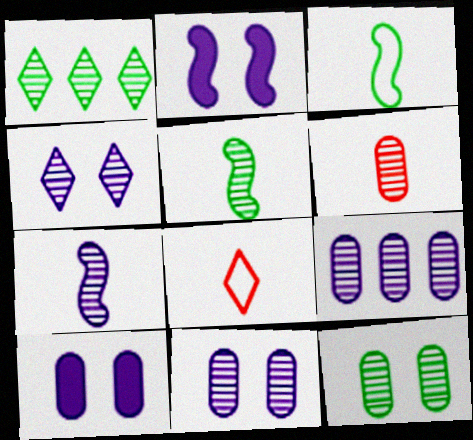[[1, 5, 12], 
[4, 7, 9], 
[6, 9, 12]]